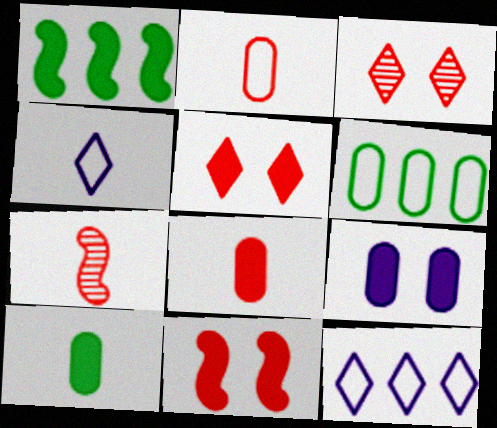[[4, 7, 10]]